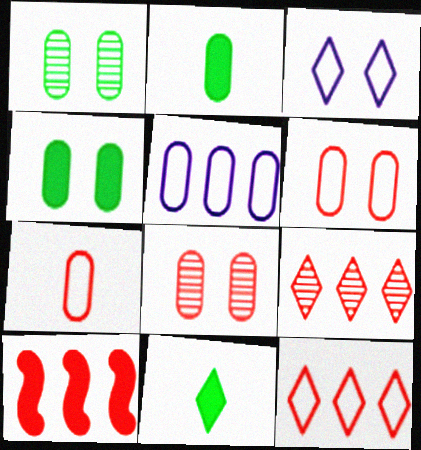[[2, 5, 8], 
[3, 9, 11]]